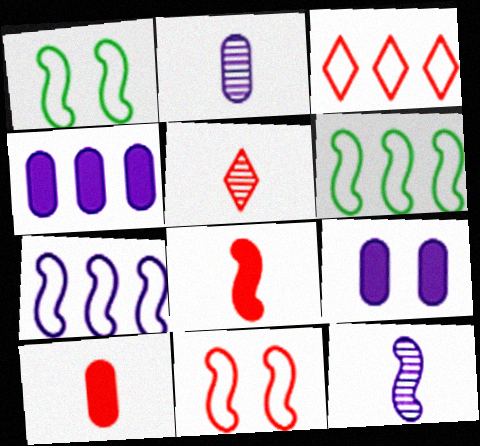[[1, 4, 5], 
[5, 6, 9]]